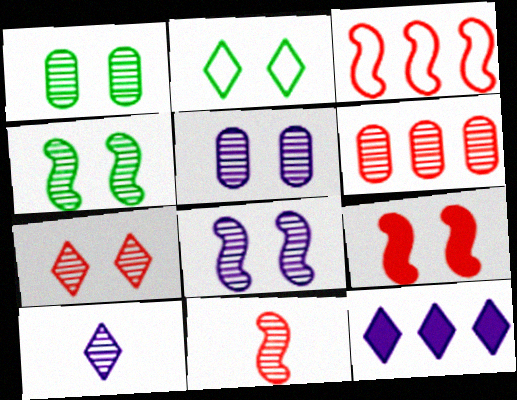[[1, 7, 8], 
[2, 5, 9], 
[3, 9, 11], 
[4, 5, 7], 
[4, 6, 10], 
[6, 7, 11]]